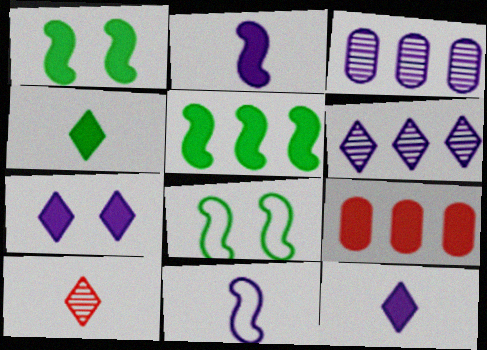[[1, 9, 12], 
[3, 7, 11]]